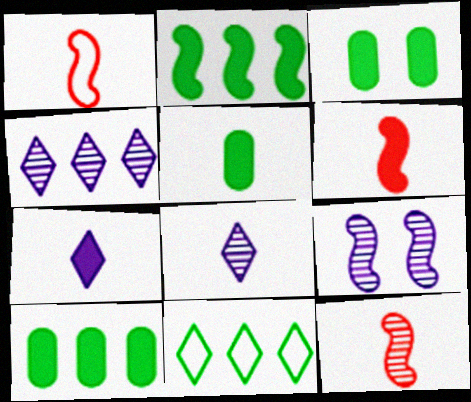[[1, 2, 9], 
[1, 3, 4], 
[1, 5, 8], 
[1, 6, 12], 
[3, 5, 10], 
[5, 6, 7]]